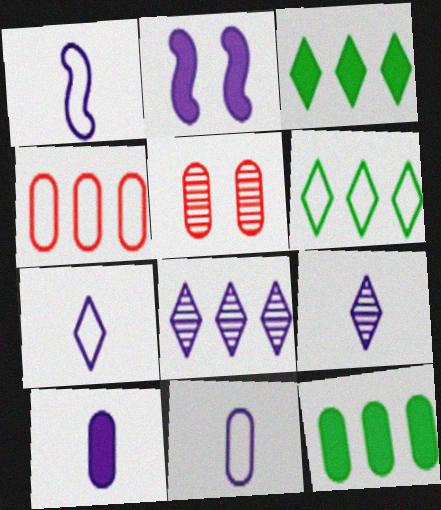[[1, 3, 5], 
[1, 7, 11], 
[1, 9, 10], 
[2, 8, 11], 
[5, 11, 12]]